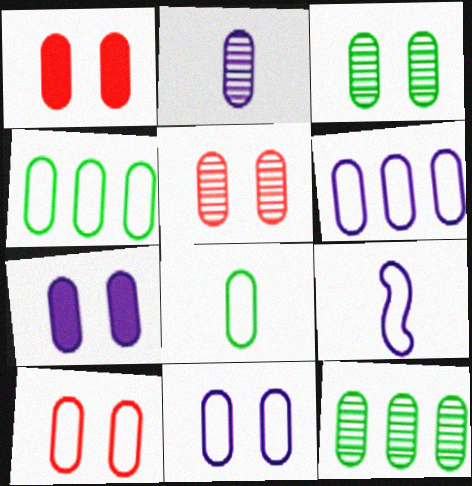[[1, 2, 4], 
[1, 3, 11], 
[1, 5, 10], 
[2, 5, 12], 
[2, 6, 7], 
[3, 7, 10], 
[6, 8, 10]]